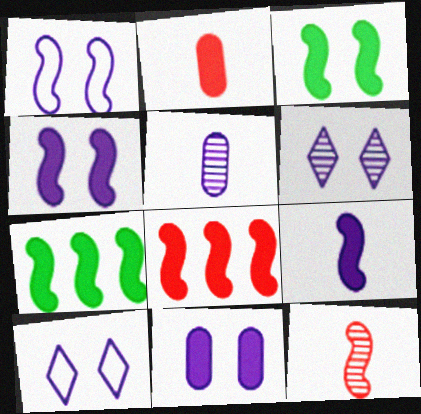[[1, 6, 11], 
[1, 7, 12], 
[3, 8, 9]]